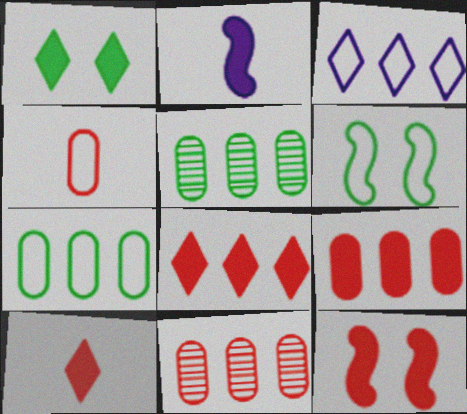[[1, 2, 9], 
[3, 4, 6], 
[9, 10, 12]]